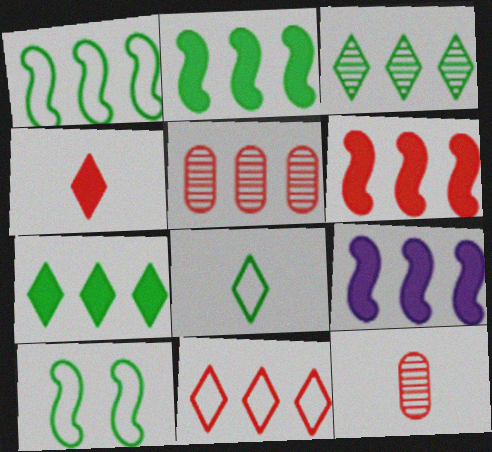[[2, 6, 9], 
[5, 6, 11]]